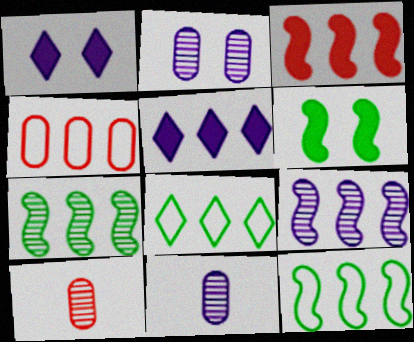[[1, 10, 12], 
[3, 9, 12], 
[4, 5, 7]]